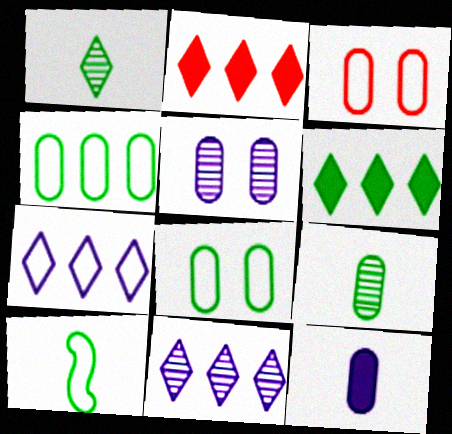[[2, 5, 10], 
[3, 7, 10]]